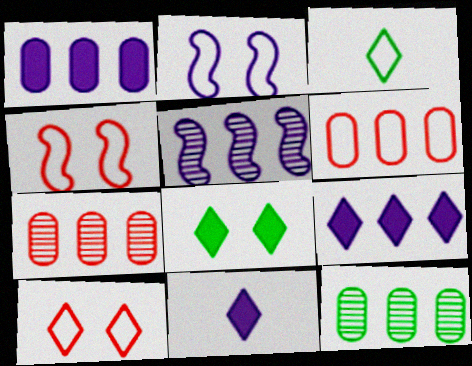[[1, 6, 12], 
[2, 3, 6], 
[4, 11, 12]]